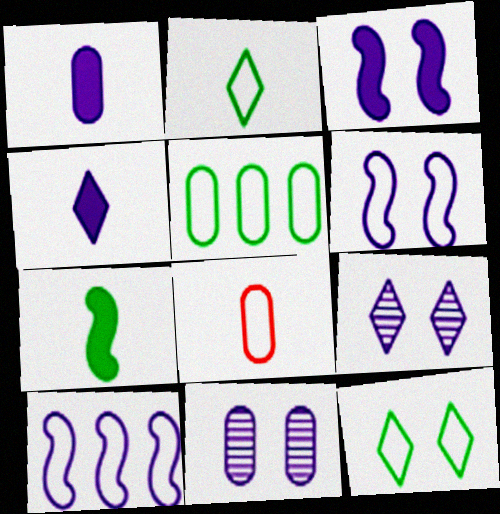[[1, 9, 10], 
[4, 10, 11], 
[8, 10, 12]]